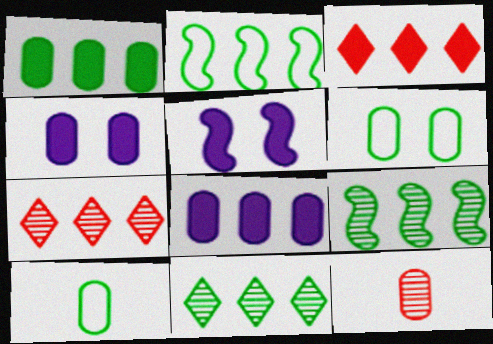[[1, 2, 11], 
[2, 7, 8], 
[5, 7, 10], 
[6, 8, 12]]